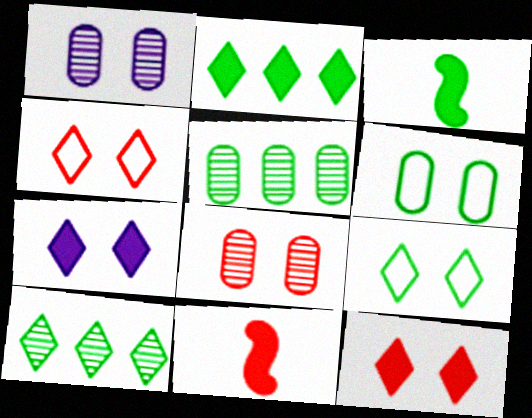[[3, 5, 9], 
[3, 6, 10]]